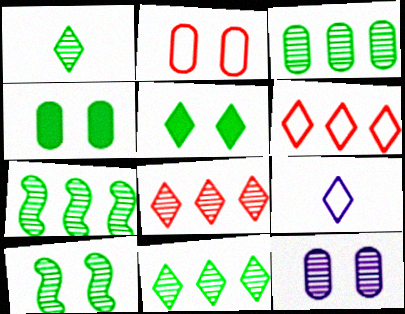[[1, 3, 10], 
[2, 4, 12], 
[3, 7, 11], 
[5, 8, 9]]